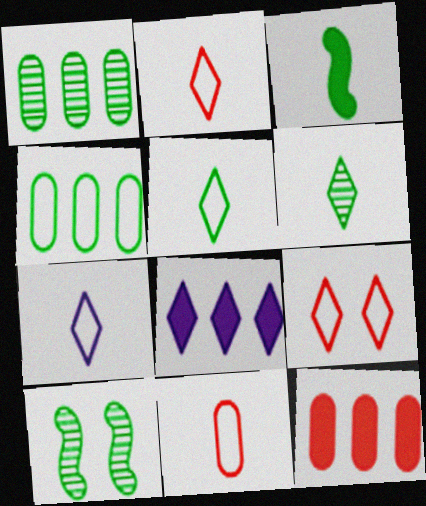[[1, 6, 10], 
[2, 5, 7], 
[6, 8, 9], 
[7, 10, 12], 
[8, 10, 11]]